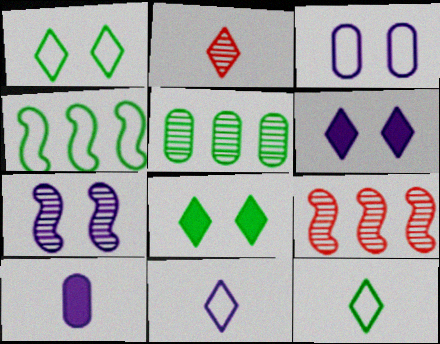[[1, 9, 10], 
[2, 5, 7], 
[3, 6, 7]]